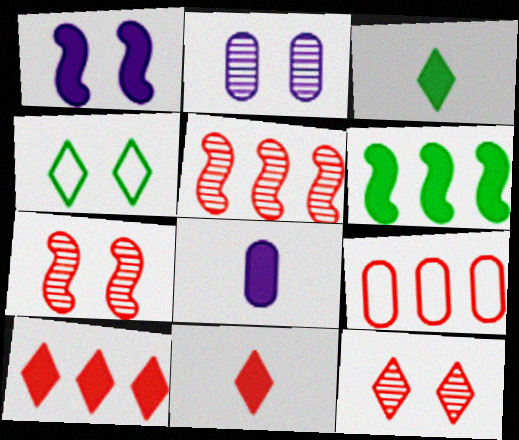[[4, 5, 8], 
[5, 9, 10], 
[7, 9, 11]]